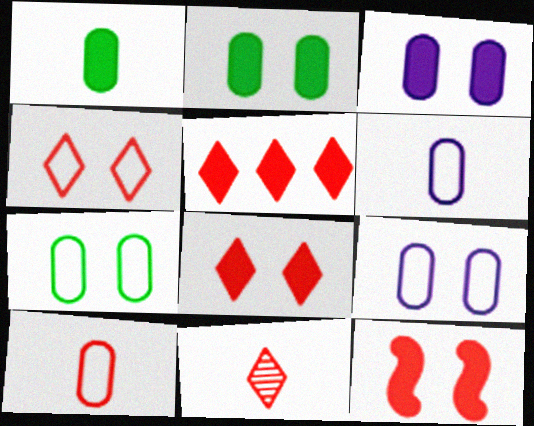[[4, 5, 11]]